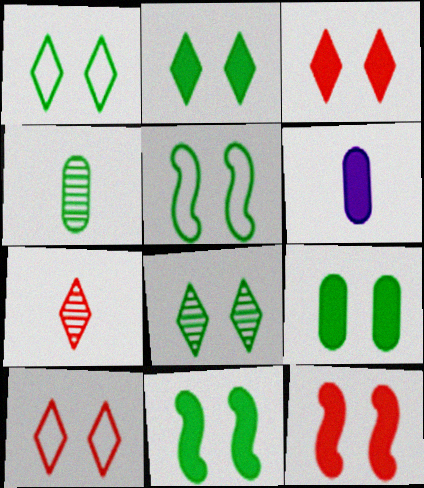[[1, 2, 8], 
[2, 9, 11], 
[5, 8, 9]]